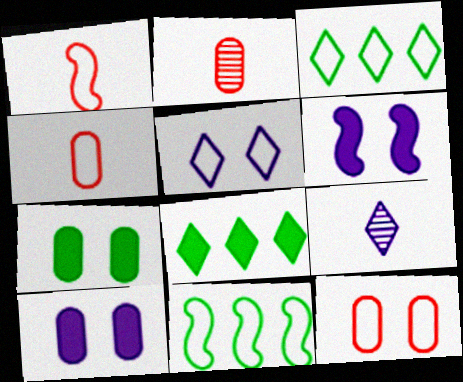[[2, 3, 6], 
[4, 5, 11]]